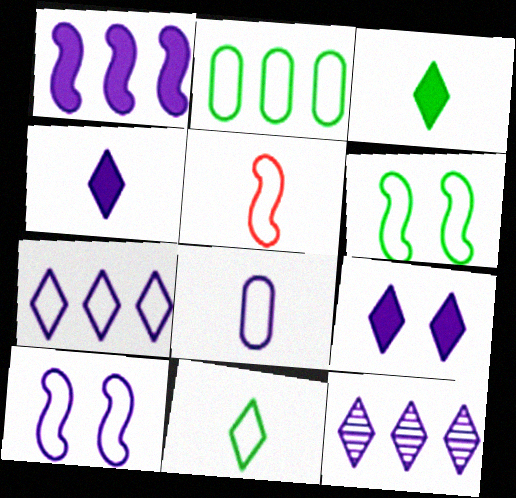[[2, 6, 11], 
[5, 8, 11], 
[7, 8, 10]]